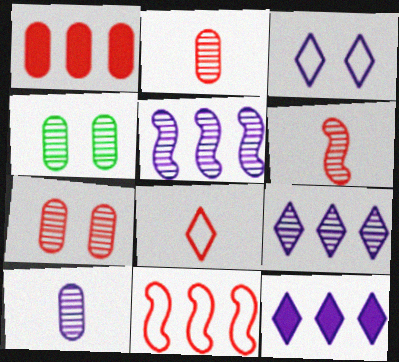[[4, 6, 9]]